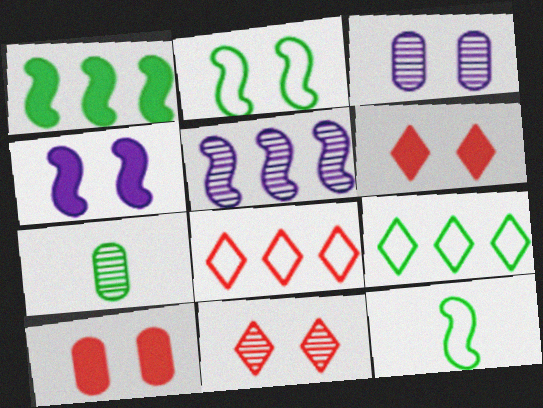[[2, 3, 6], 
[4, 7, 8], 
[5, 7, 11]]